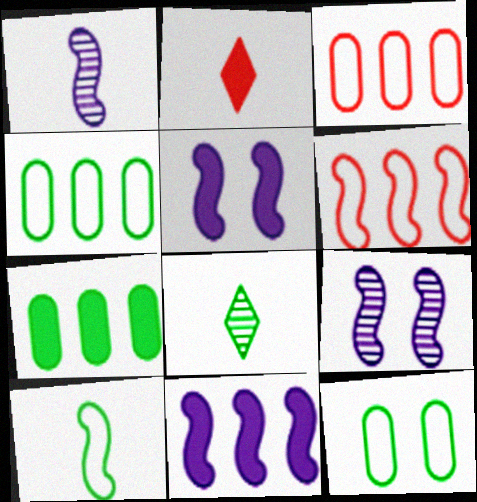[[2, 4, 9], 
[2, 5, 7], 
[3, 5, 8]]